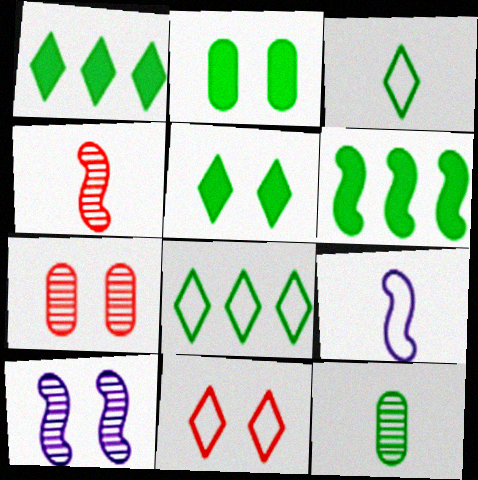[[1, 7, 9], 
[2, 10, 11]]